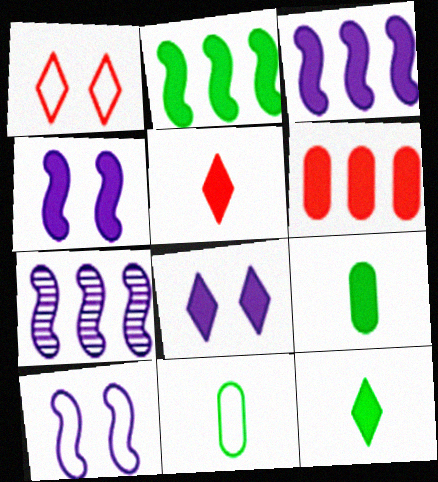[[1, 7, 9], 
[4, 6, 12]]